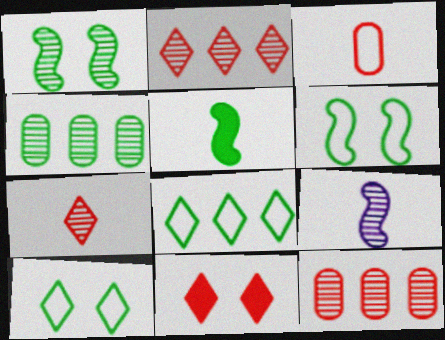[[4, 5, 10]]